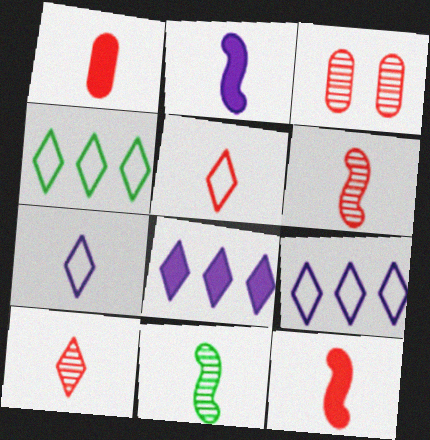[[1, 5, 6], 
[1, 7, 11], 
[2, 3, 4]]